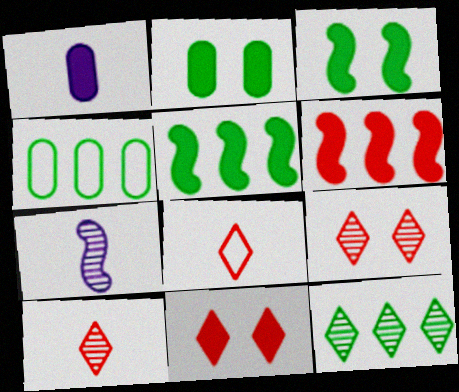[[1, 5, 11], 
[4, 5, 12], 
[4, 7, 11]]